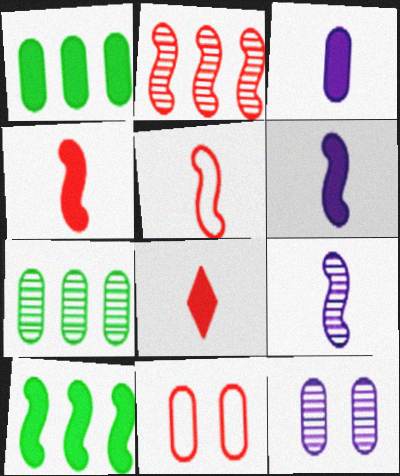[[2, 8, 11], 
[3, 7, 11]]